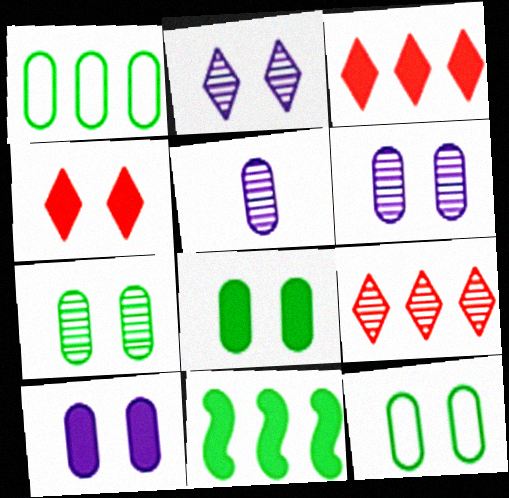[[7, 8, 12]]